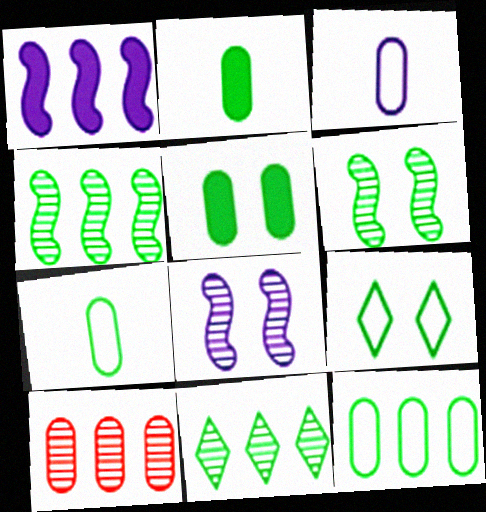[[2, 4, 9], 
[3, 5, 10], 
[5, 6, 9]]